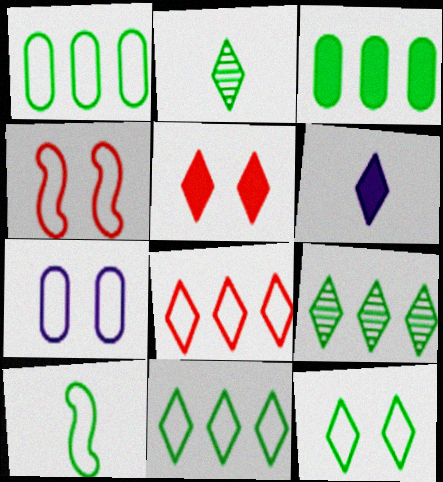[[1, 10, 12], 
[4, 7, 12], 
[7, 8, 10]]